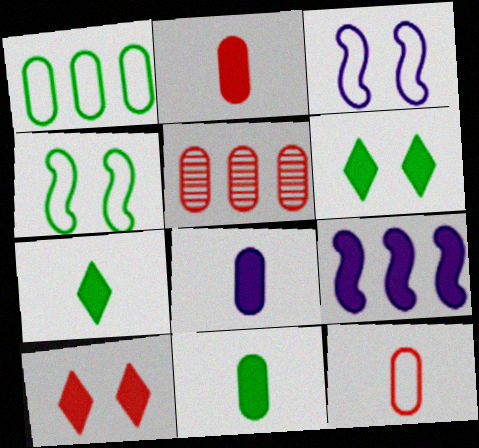[[2, 6, 9], 
[2, 8, 11], 
[3, 5, 7], 
[9, 10, 11]]